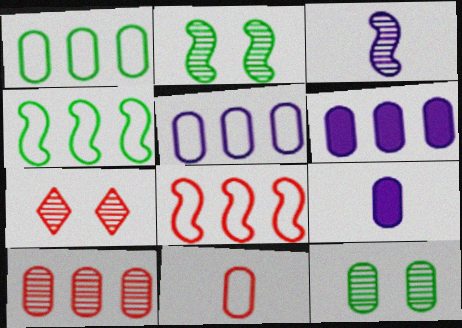[[1, 6, 10], 
[4, 7, 9], 
[6, 11, 12]]